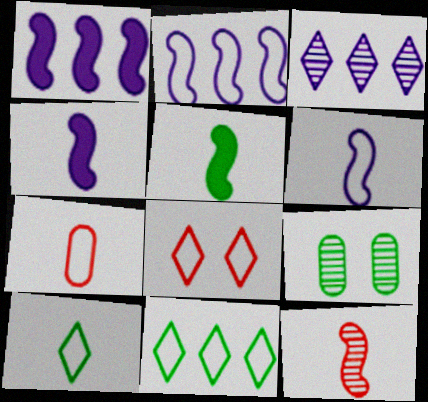[[3, 9, 12], 
[5, 6, 12], 
[5, 9, 11], 
[6, 7, 10]]